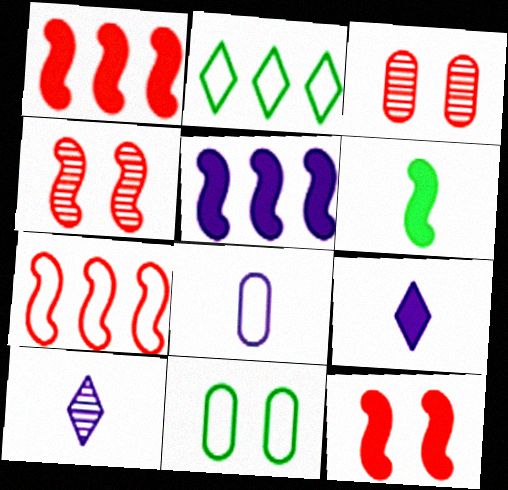[[1, 10, 11], 
[5, 6, 12]]